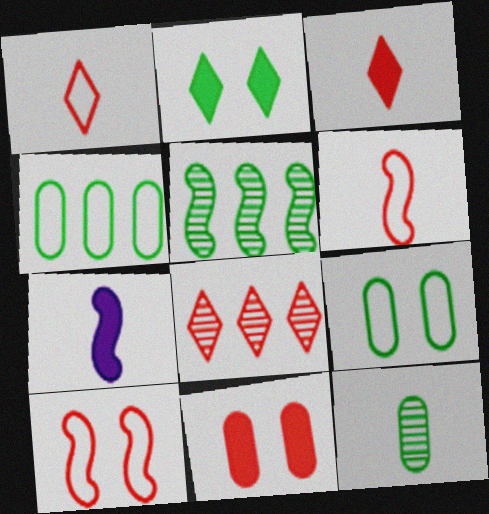[[1, 7, 12], 
[5, 7, 10], 
[6, 8, 11], 
[7, 8, 9]]